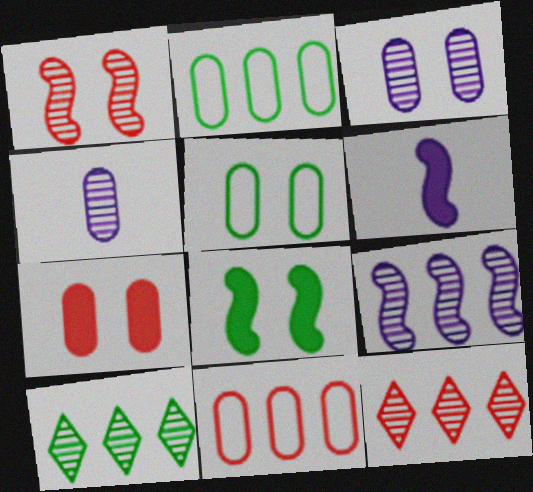[[1, 4, 10], 
[2, 4, 7], 
[3, 5, 7], 
[5, 6, 12]]